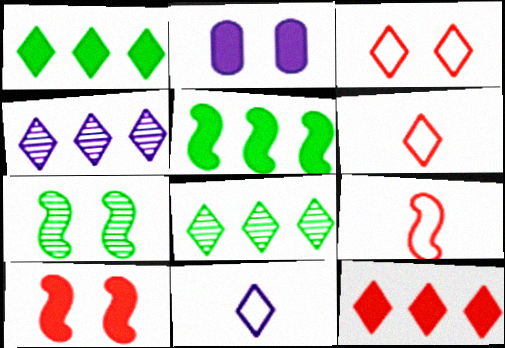[[2, 3, 7], 
[2, 8, 9]]